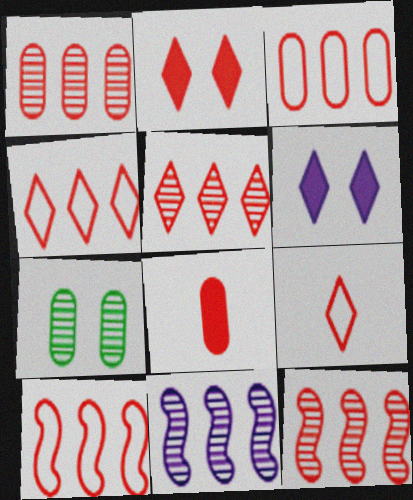[[1, 5, 12], 
[2, 5, 9], 
[3, 4, 10]]